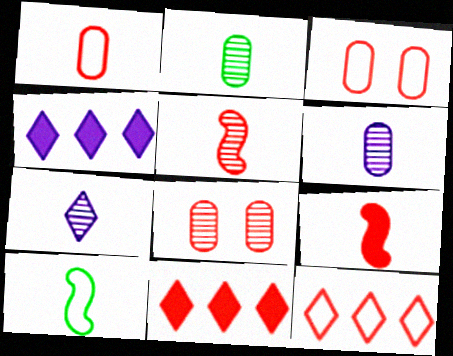[[2, 5, 7], 
[3, 5, 11], 
[4, 8, 10], 
[8, 9, 12]]